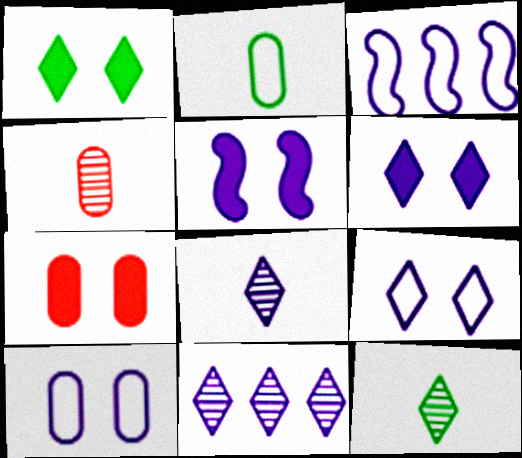[[1, 3, 4], 
[1, 5, 7], 
[3, 7, 12]]